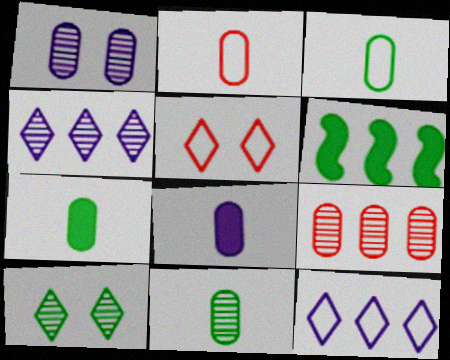[[1, 9, 11], 
[2, 8, 11], 
[3, 6, 10], 
[3, 7, 11], 
[6, 9, 12]]